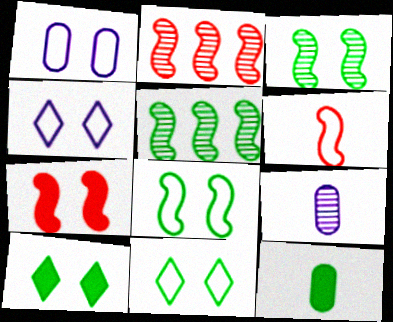[[2, 4, 12], 
[2, 6, 7], 
[5, 11, 12]]